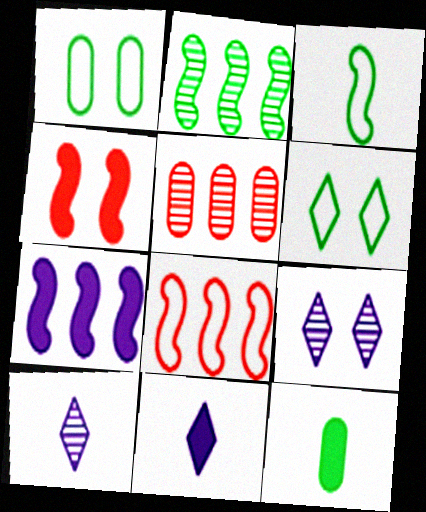[[1, 4, 9], 
[2, 6, 12], 
[2, 7, 8], 
[8, 9, 12]]